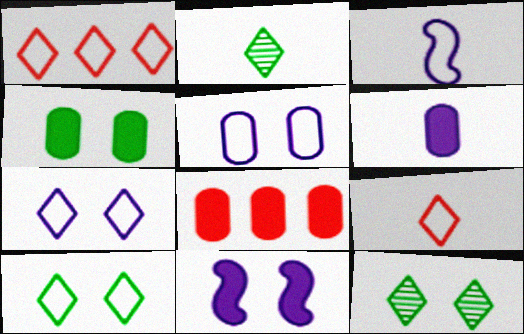[[3, 8, 12], 
[4, 6, 8]]